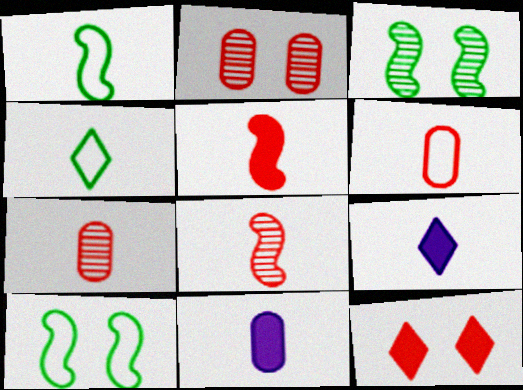[[1, 7, 9], 
[4, 8, 11]]